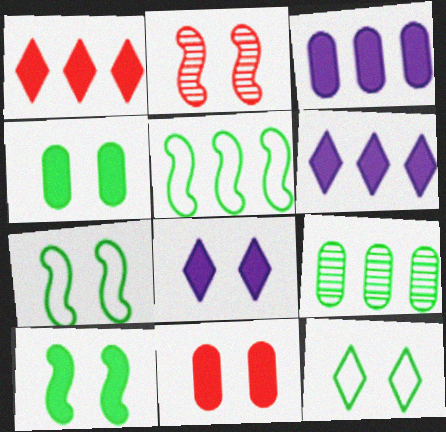[[8, 10, 11]]